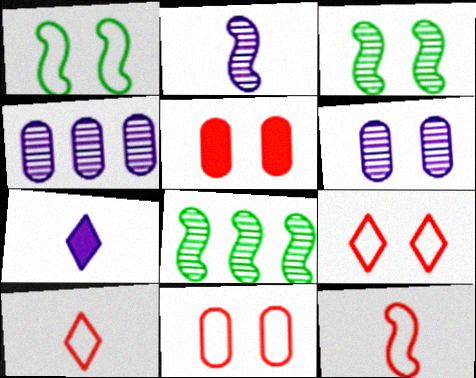[[7, 8, 11]]